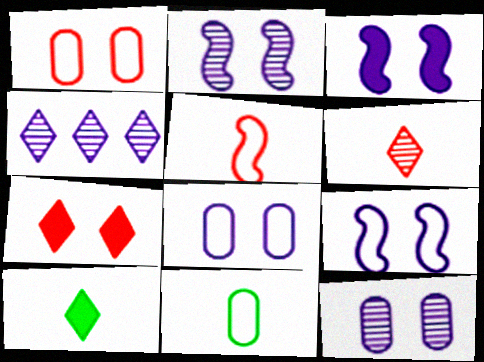[[2, 3, 9]]